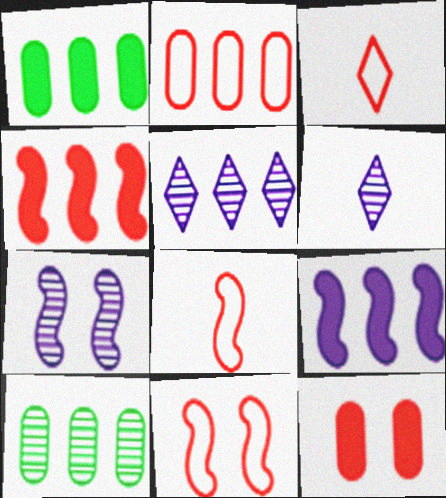[[1, 3, 7], 
[1, 6, 11], 
[2, 3, 11]]